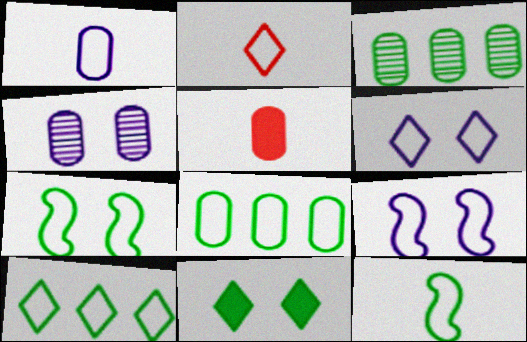[[1, 2, 12], 
[2, 6, 10], 
[2, 8, 9], 
[3, 11, 12], 
[4, 5, 8]]